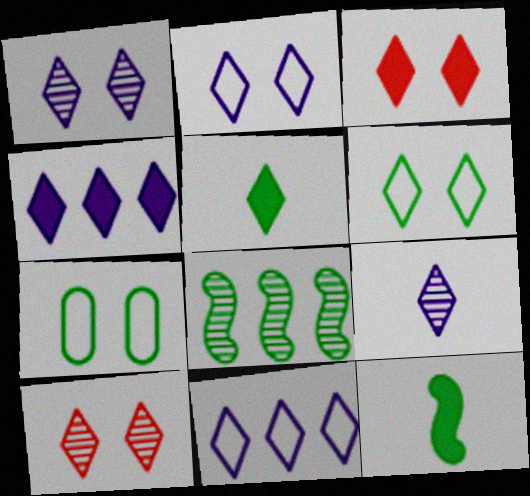[[1, 3, 6], 
[2, 4, 9], 
[3, 4, 5], 
[5, 7, 8], 
[5, 10, 11]]